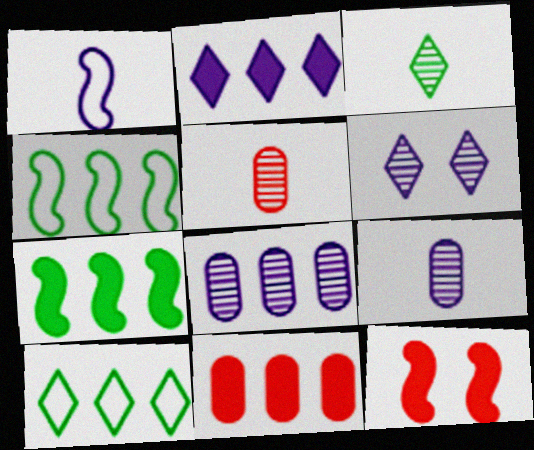[[2, 7, 11], 
[9, 10, 12]]